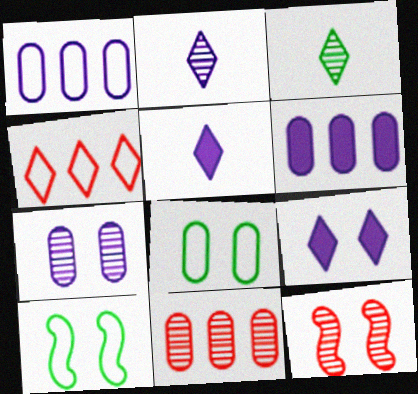[[3, 4, 9], 
[5, 10, 11], 
[8, 9, 12]]